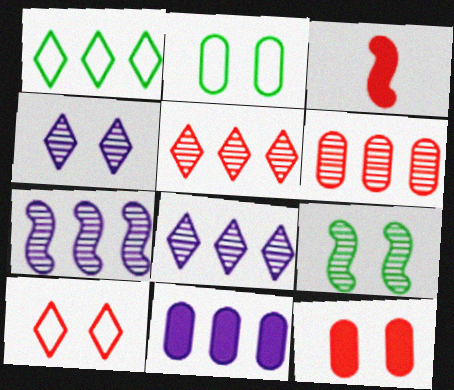[[2, 3, 8], 
[3, 6, 10]]